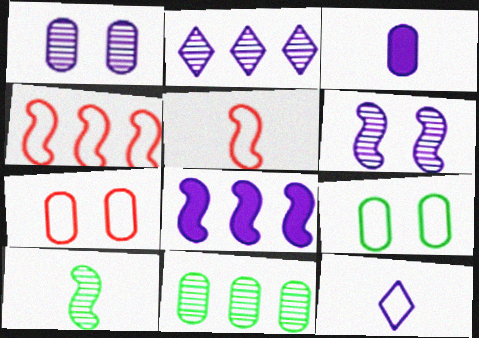[[1, 8, 12], 
[3, 7, 11], 
[4, 9, 12]]